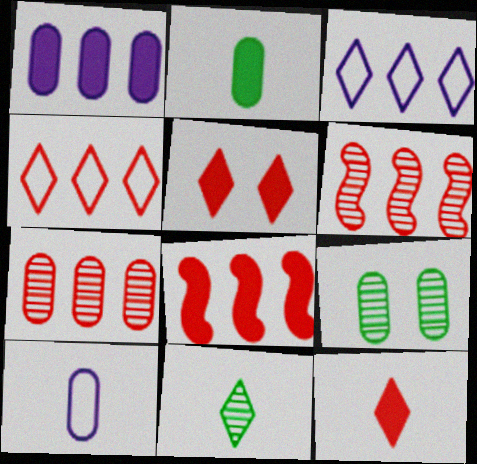[[3, 5, 11], 
[4, 7, 8]]